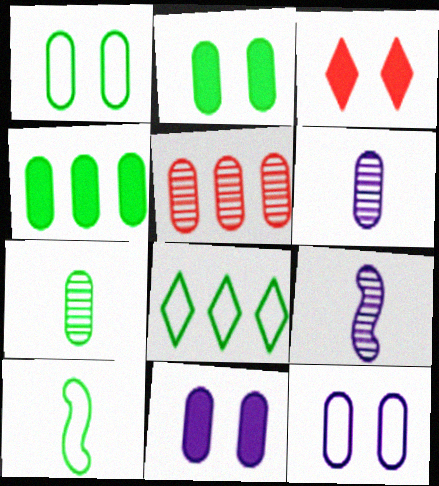[[1, 4, 7], 
[1, 8, 10]]